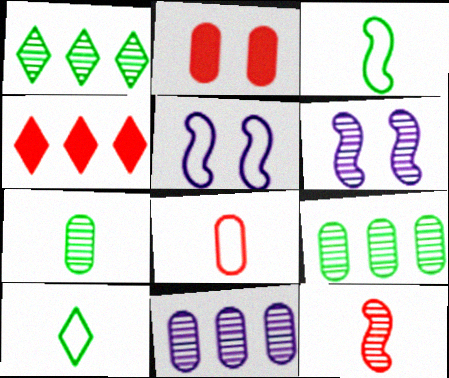[[4, 5, 7]]